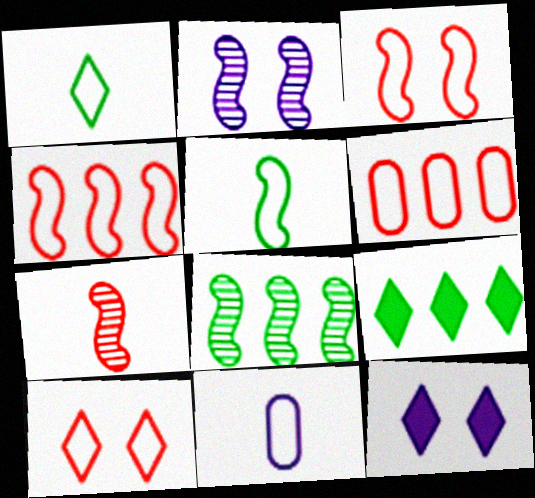[[2, 7, 8]]